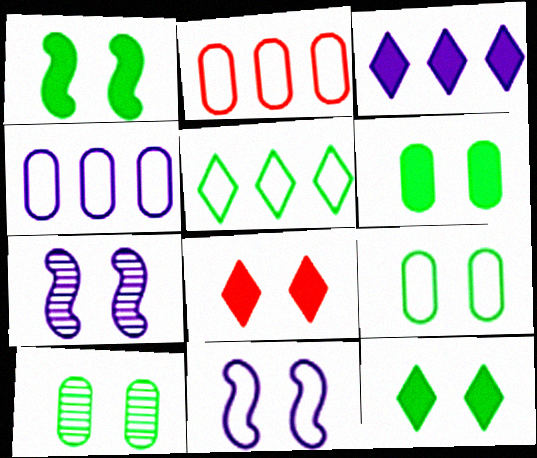[[1, 6, 12], 
[6, 9, 10], 
[7, 8, 9], 
[8, 10, 11]]